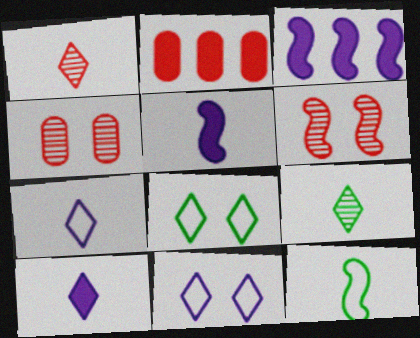[[3, 6, 12]]